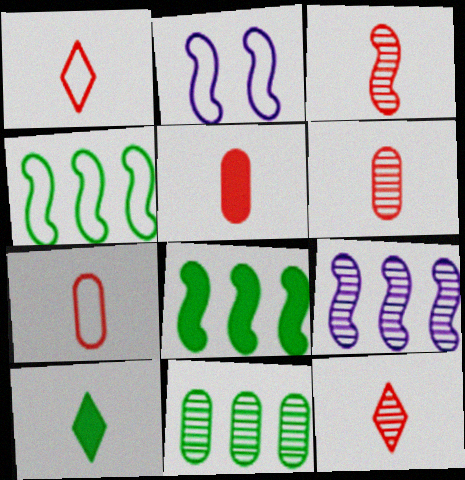[[1, 3, 5], 
[2, 3, 8], 
[3, 6, 12], 
[5, 6, 7]]